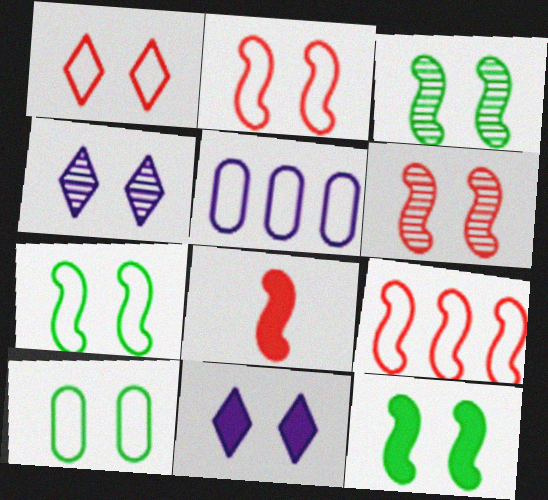[[3, 7, 12], 
[6, 8, 9], 
[6, 10, 11]]